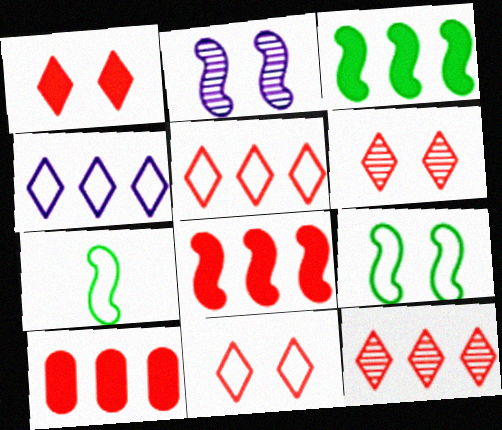[[1, 6, 11], 
[2, 7, 8]]